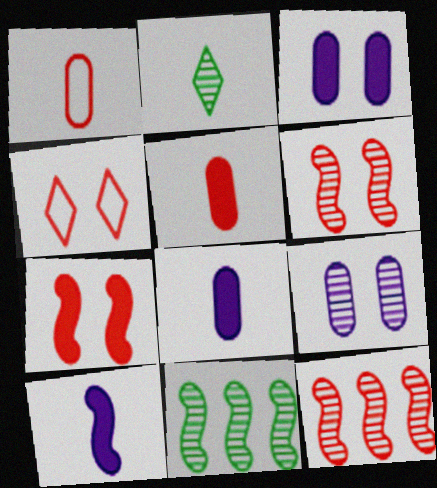[[1, 2, 10], 
[2, 9, 12], 
[4, 5, 12], 
[4, 8, 11]]